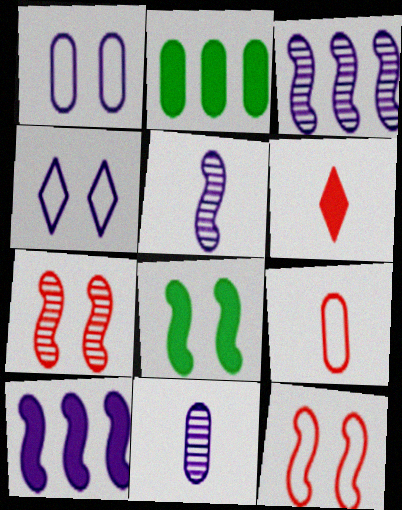[[4, 10, 11]]